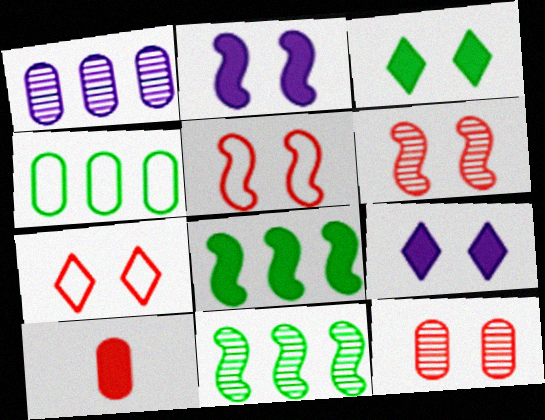[[8, 9, 10]]